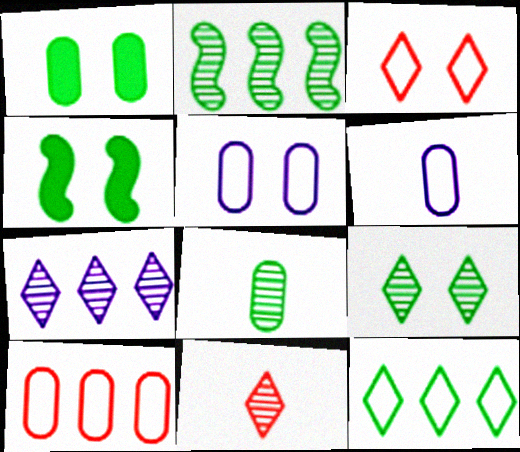[[2, 8, 9], 
[4, 8, 12], 
[7, 9, 11]]